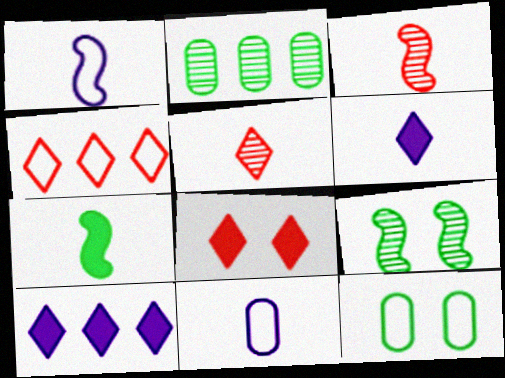[[1, 2, 8], 
[1, 3, 7], 
[1, 4, 12], 
[3, 10, 12], 
[4, 5, 8], 
[5, 7, 11]]